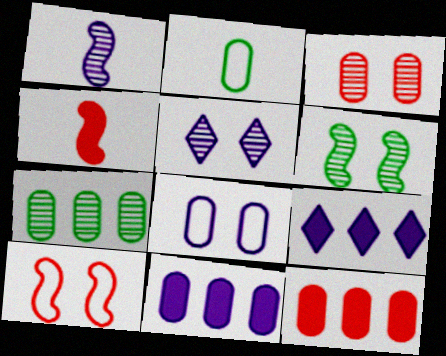[[1, 8, 9], 
[2, 3, 11], 
[3, 5, 6]]